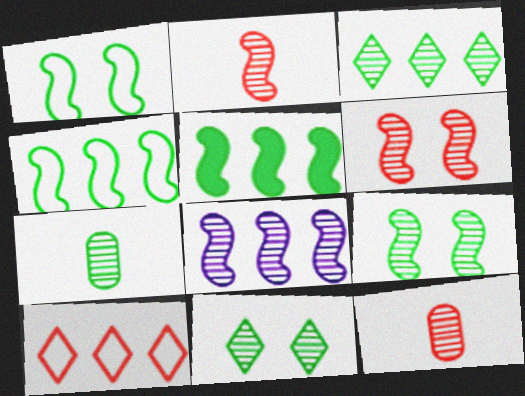[[2, 8, 9], 
[3, 7, 9], 
[8, 11, 12]]